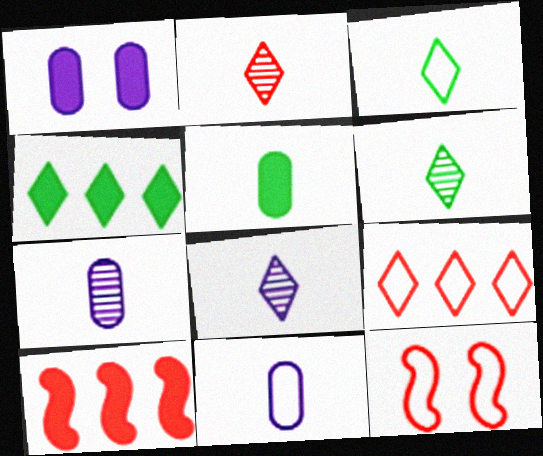[[2, 6, 8], 
[4, 7, 12]]